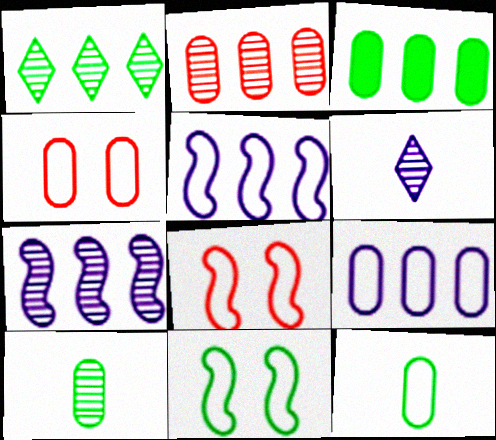[[1, 2, 7], 
[2, 3, 9], 
[3, 6, 8], 
[4, 9, 12]]